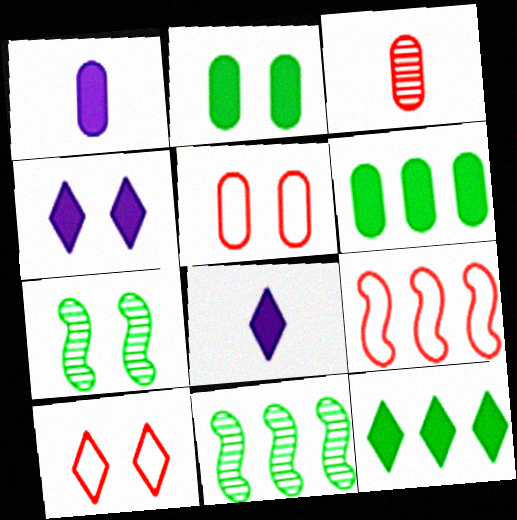[[1, 10, 11], 
[4, 5, 7], 
[5, 8, 11]]